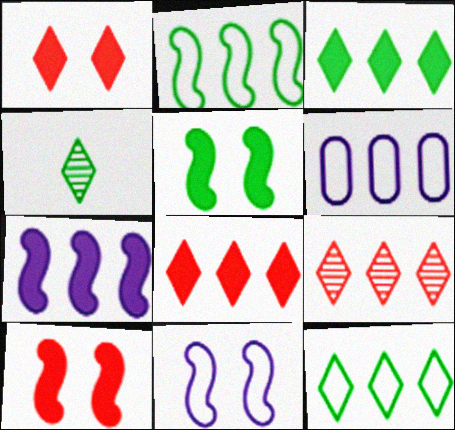[[4, 6, 10]]